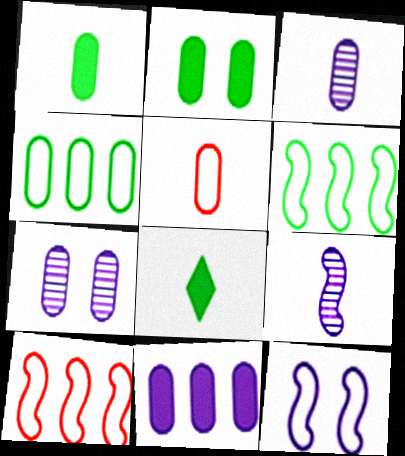[[1, 3, 5], 
[5, 8, 9], 
[7, 8, 10]]